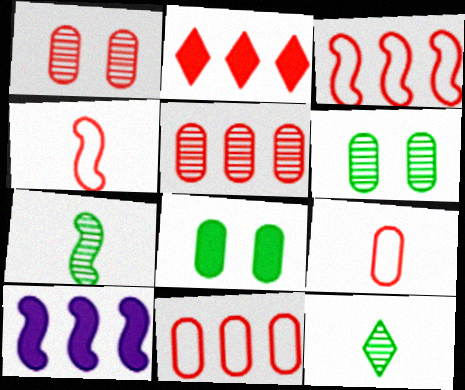[[1, 2, 4], 
[2, 3, 5]]